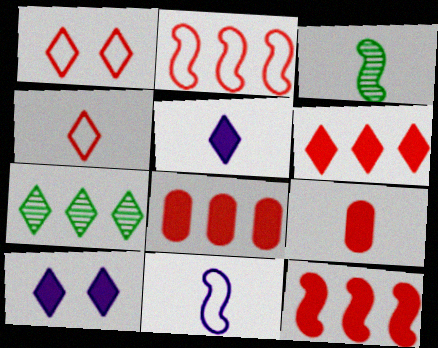[[1, 5, 7], 
[4, 7, 10], 
[6, 8, 12]]